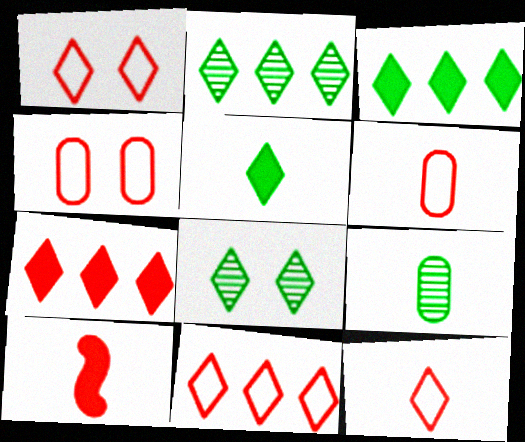[[1, 11, 12]]